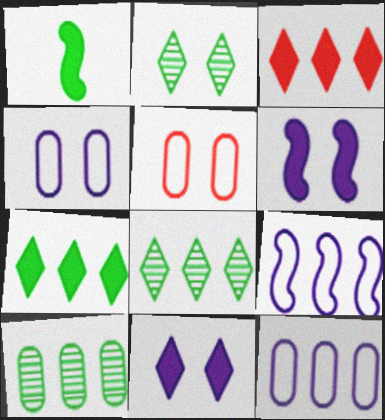[[2, 5, 6], 
[3, 9, 10]]